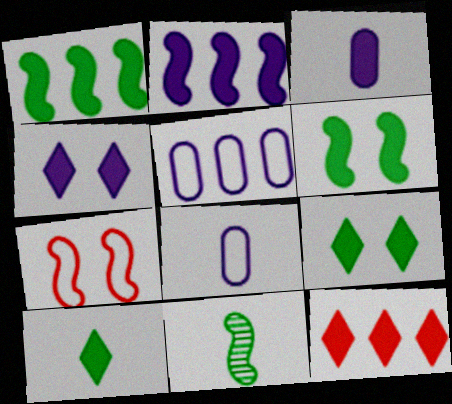[[2, 3, 4], 
[2, 7, 11], 
[3, 6, 12], 
[4, 10, 12]]